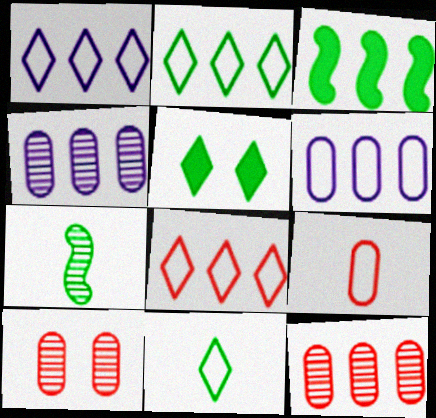[[1, 2, 8], 
[1, 3, 12], 
[3, 4, 8]]